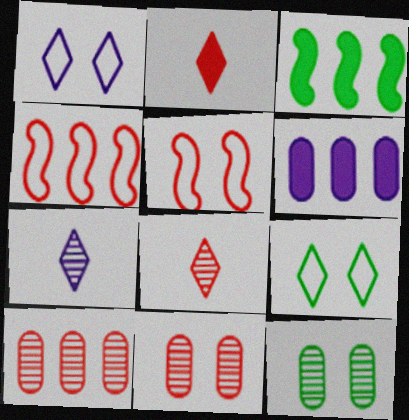[[2, 4, 11], 
[2, 5, 10]]